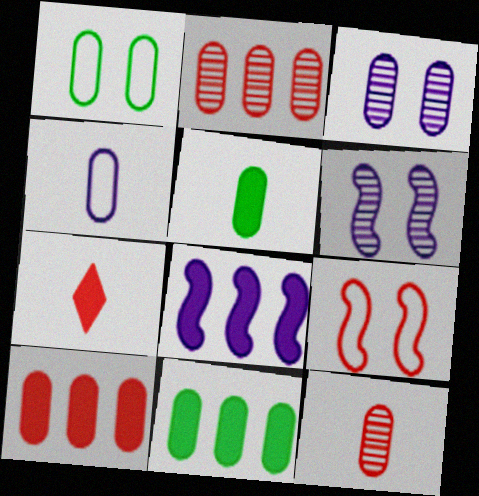[[2, 7, 9], 
[4, 5, 12]]